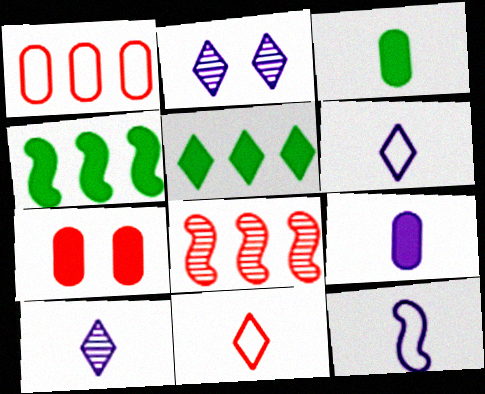[[2, 5, 11], 
[7, 8, 11], 
[9, 10, 12]]